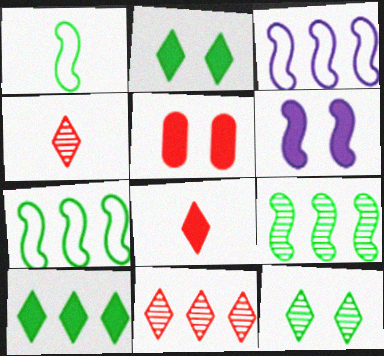[[2, 5, 6]]